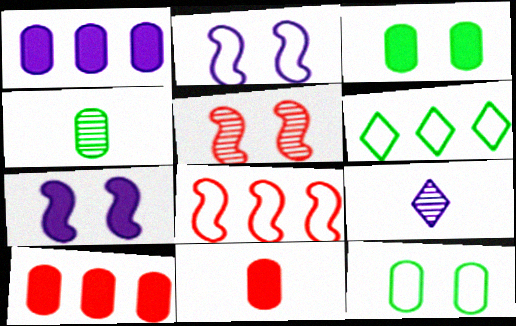[[1, 2, 9], 
[1, 3, 11], 
[3, 8, 9]]